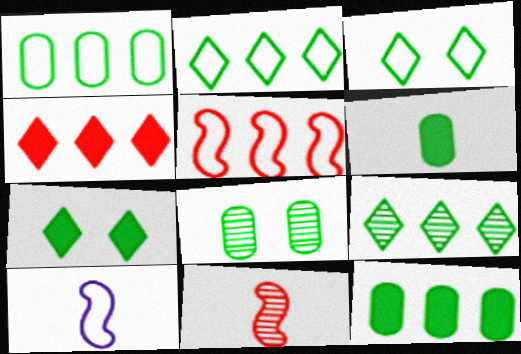[[1, 6, 8], 
[4, 8, 10]]